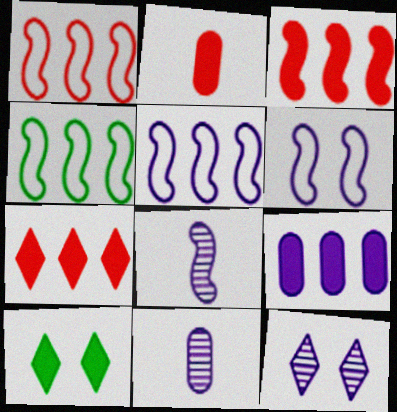[[1, 4, 5], 
[1, 10, 11], 
[2, 4, 12]]